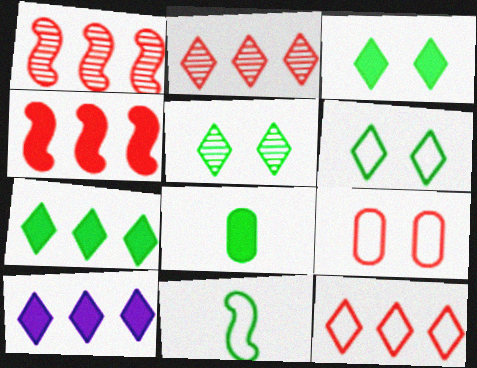[[3, 5, 6]]